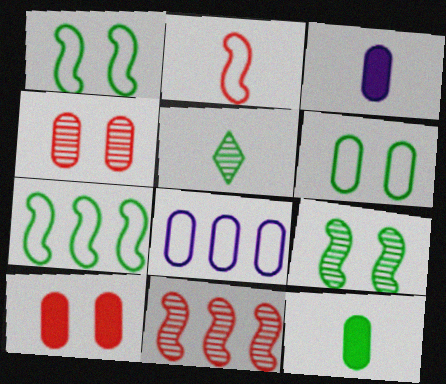[[2, 3, 5], 
[4, 8, 12]]